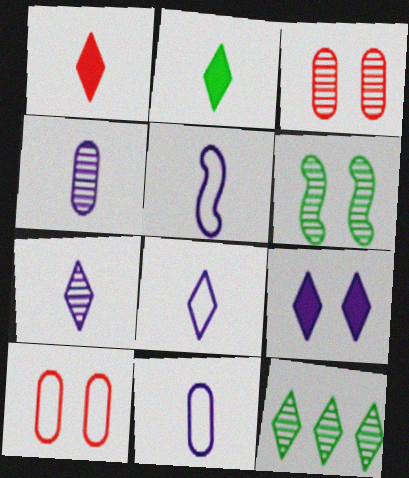[[5, 8, 11], 
[6, 9, 10]]